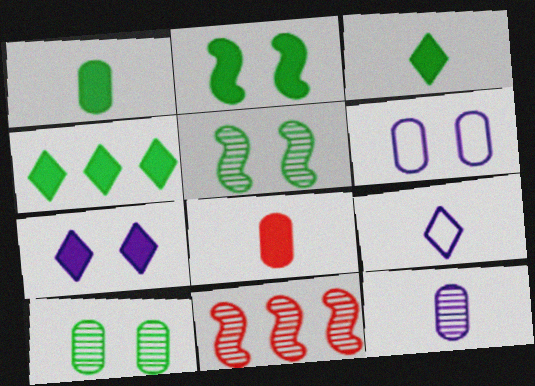[[1, 2, 4], 
[3, 6, 11]]